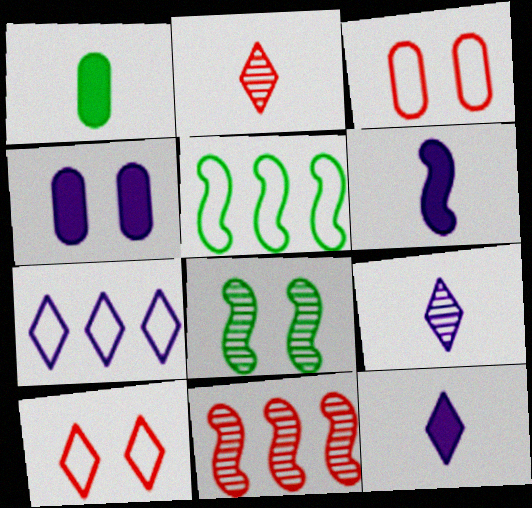[[2, 4, 5], 
[4, 8, 10]]